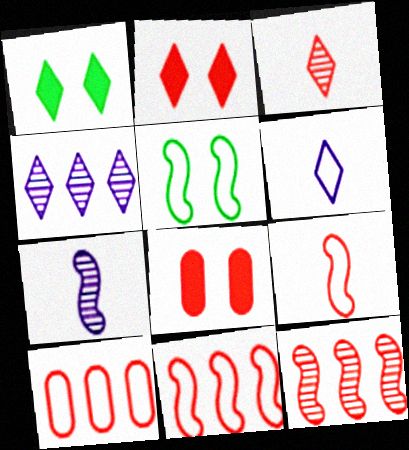[[1, 7, 10], 
[3, 8, 11], 
[5, 6, 10]]